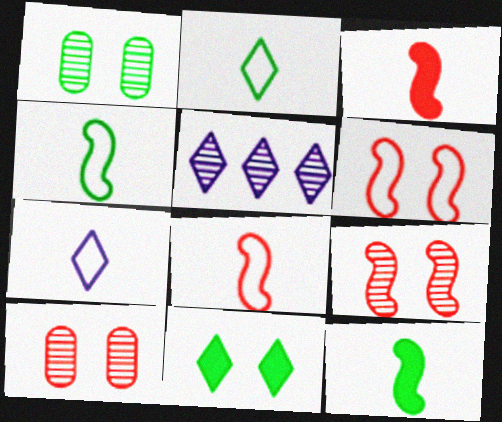[]